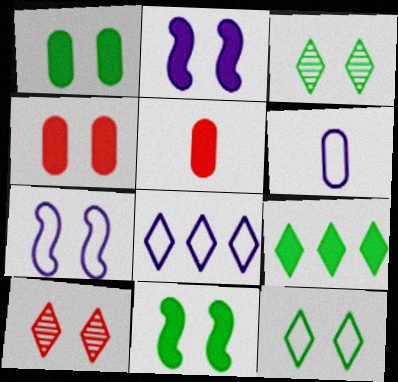[[1, 7, 10], 
[2, 5, 9], 
[3, 4, 7], 
[6, 7, 8]]